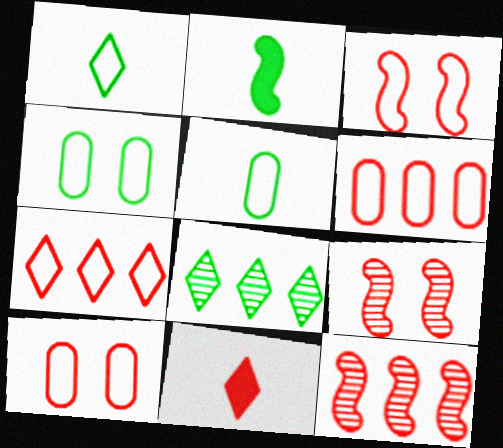[[2, 4, 8], 
[6, 9, 11], 
[10, 11, 12]]